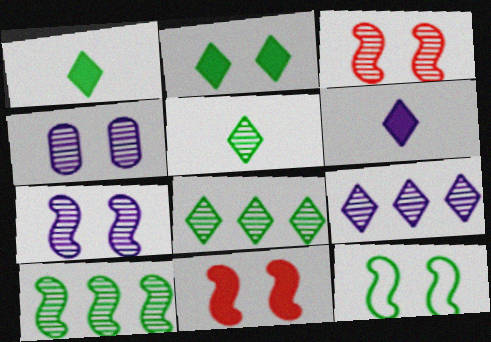[[7, 11, 12]]